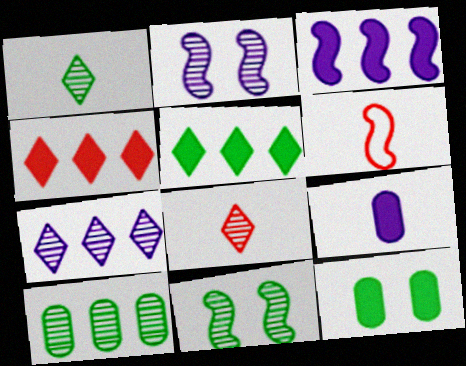[[1, 6, 9], 
[1, 10, 11], 
[2, 8, 10], 
[3, 6, 11], 
[6, 7, 12]]